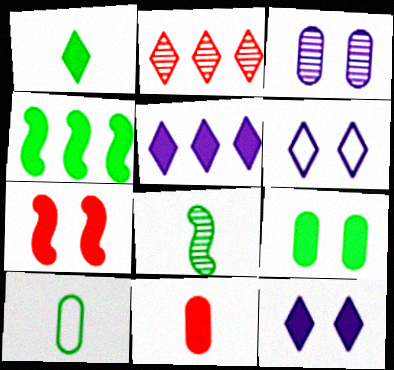[[1, 2, 6], 
[1, 4, 9], 
[1, 8, 10], 
[2, 3, 8], 
[4, 11, 12], 
[7, 9, 12]]